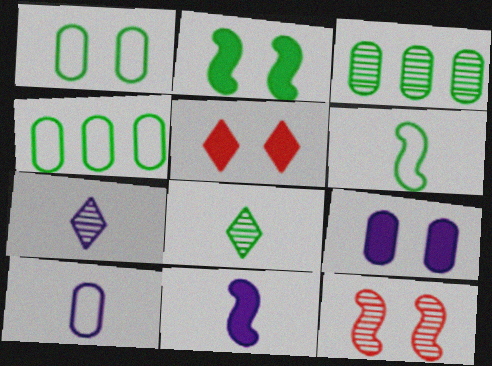[[2, 4, 8], 
[2, 5, 9], 
[3, 7, 12], 
[7, 10, 11]]